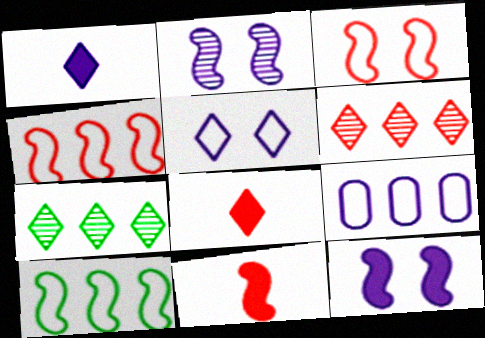[[1, 2, 9], 
[2, 10, 11], 
[5, 7, 8]]